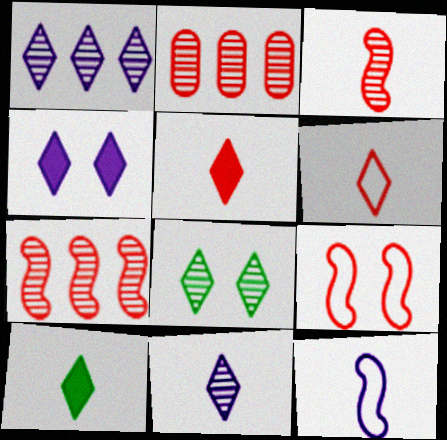[[2, 5, 9], 
[6, 10, 11]]